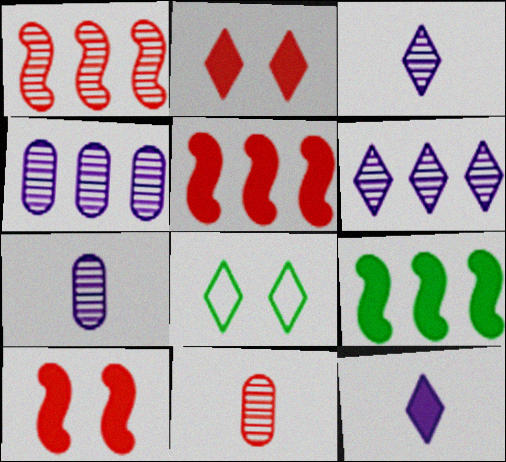[[5, 7, 8]]